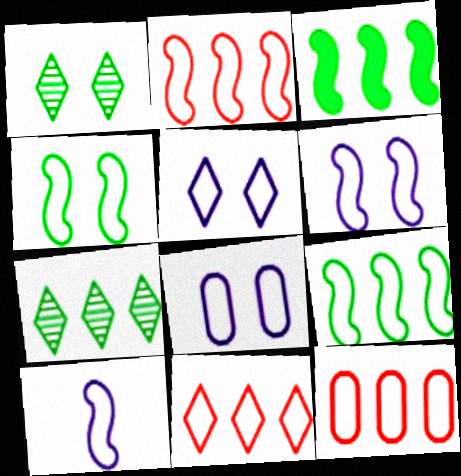[[2, 4, 10], 
[2, 11, 12], 
[5, 6, 8]]